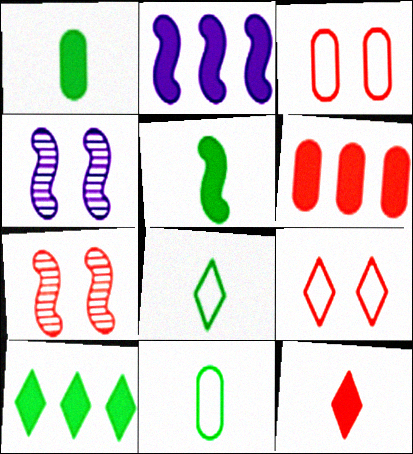[[2, 6, 10], 
[4, 6, 8]]